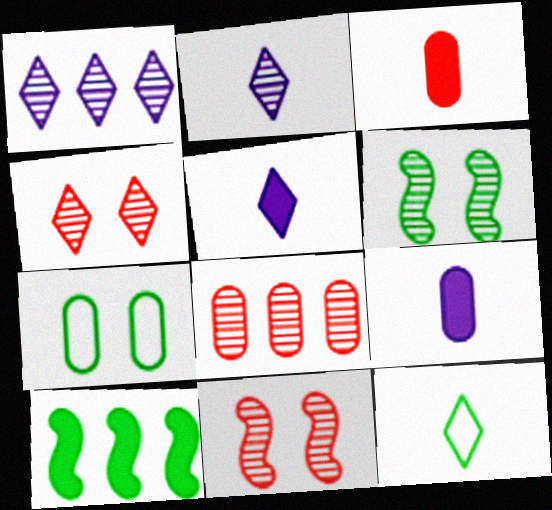[[2, 6, 8], 
[7, 8, 9]]